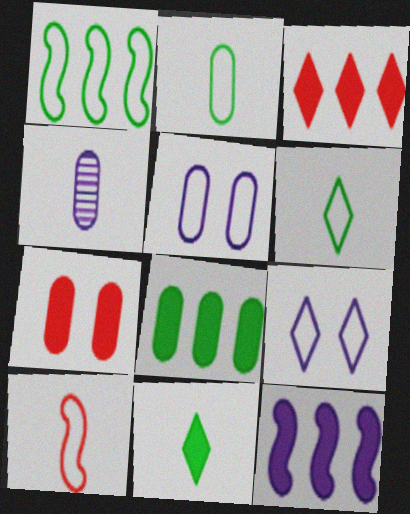[[3, 8, 12], 
[4, 9, 12], 
[4, 10, 11], 
[7, 11, 12]]